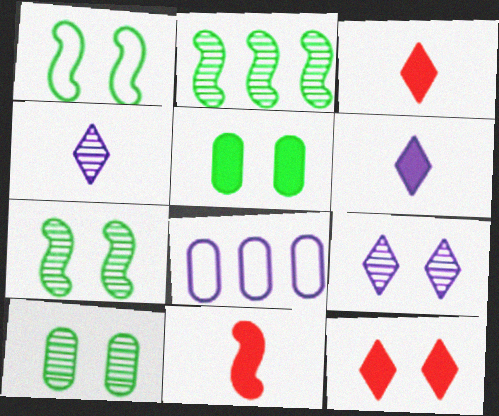[[3, 7, 8]]